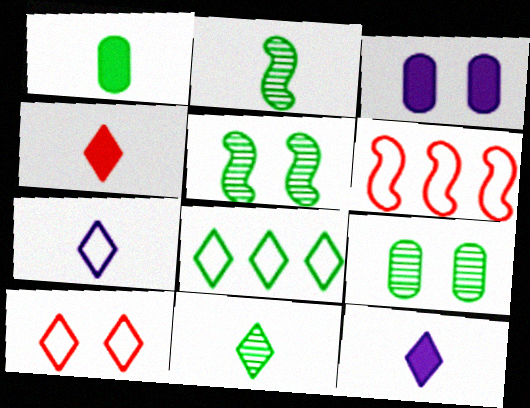[[1, 5, 8], 
[3, 5, 10], 
[3, 6, 11], 
[4, 7, 11], 
[6, 9, 12], 
[7, 8, 10]]